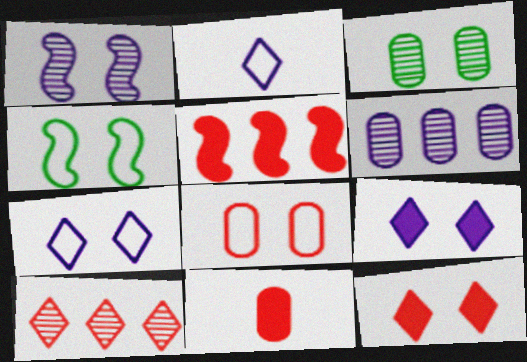[[2, 3, 5], 
[4, 7, 8], 
[5, 11, 12]]